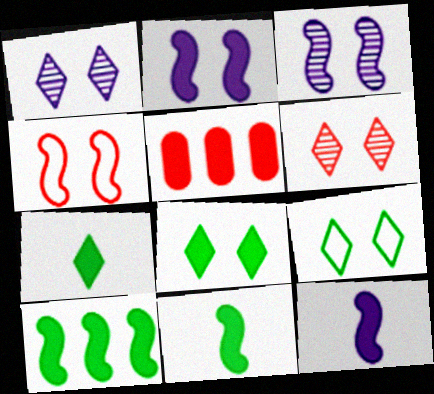[[2, 5, 7], 
[5, 8, 12]]